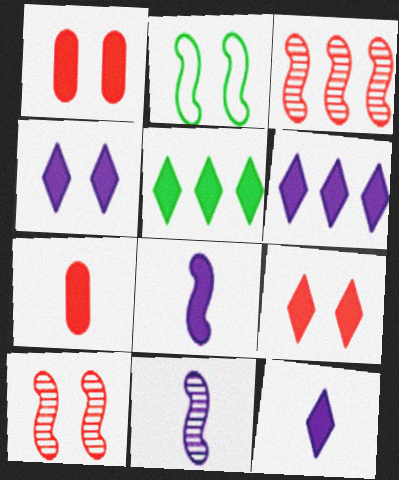[[1, 5, 8], 
[2, 3, 8], 
[4, 6, 12], 
[5, 9, 12]]